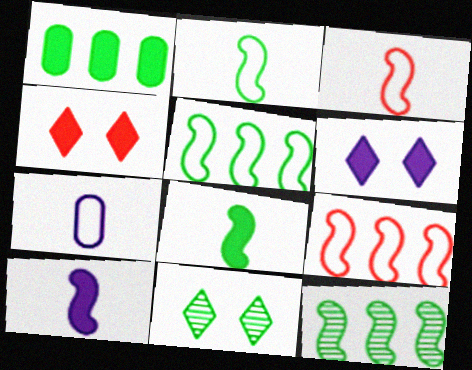[[1, 2, 11], 
[1, 4, 10], 
[4, 7, 12]]